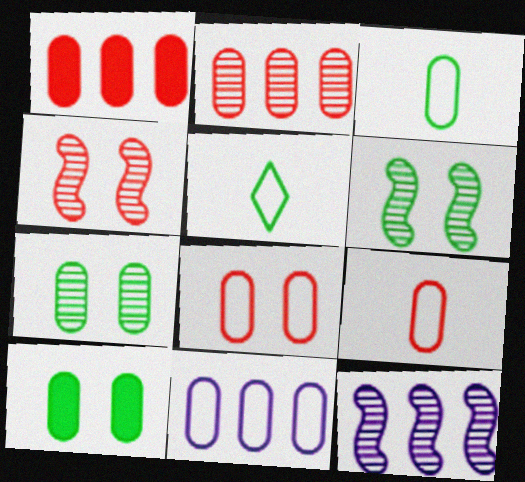[[3, 8, 11]]